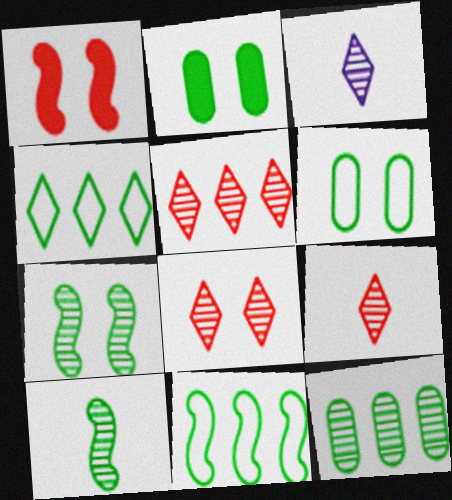[[2, 4, 10], 
[5, 8, 9]]